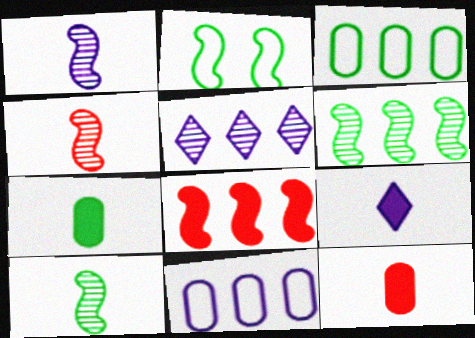[[1, 2, 8], 
[1, 4, 10], 
[2, 5, 12], 
[3, 5, 8]]